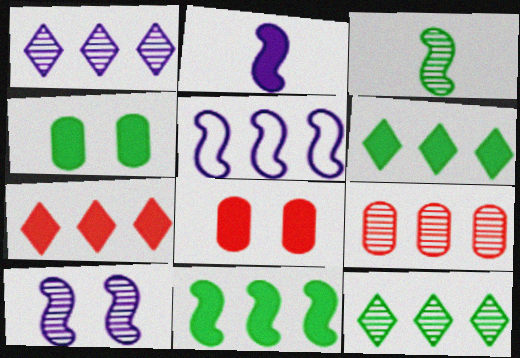[[2, 4, 7], 
[2, 5, 10], 
[2, 6, 8], 
[5, 6, 9]]